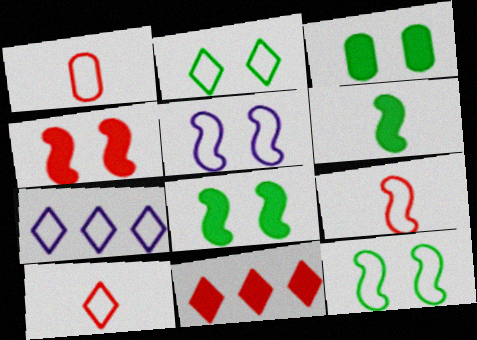[[1, 7, 12], 
[1, 9, 10], 
[2, 7, 10]]